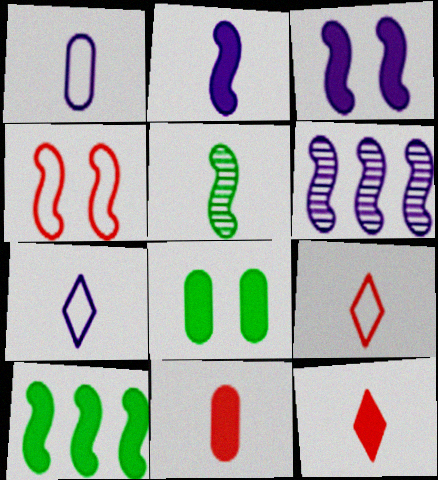[[1, 5, 12], 
[5, 7, 11], 
[6, 8, 9]]